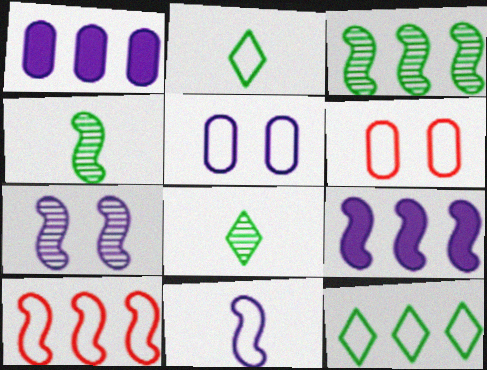[[2, 5, 10], 
[3, 9, 10], 
[6, 8, 9], 
[6, 11, 12], 
[7, 9, 11]]